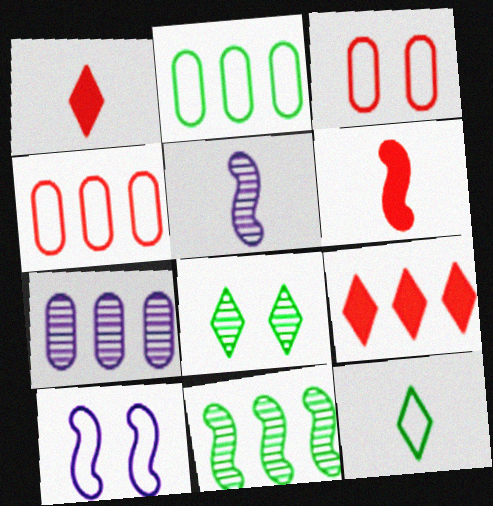[[4, 10, 12], 
[6, 10, 11]]